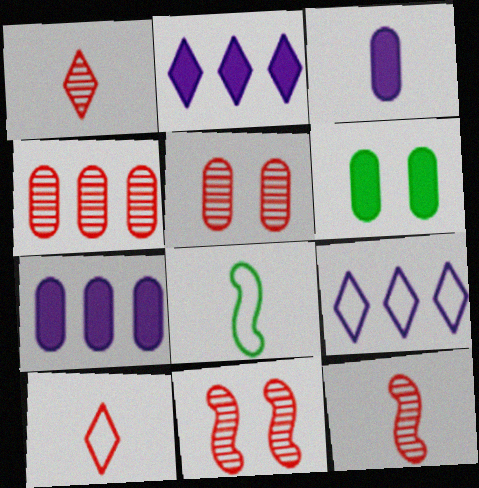[[1, 3, 8], 
[1, 4, 11], 
[2, 5, 8], 
[6, 9, 12]]